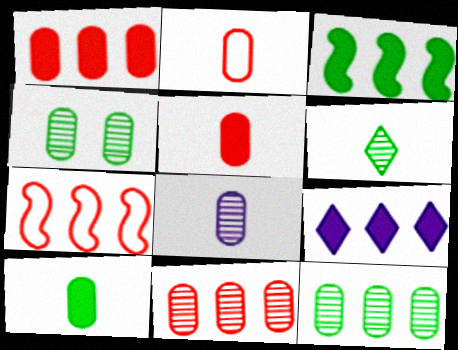[[1, 3, 9], 
[2, 8, 10], 
[4, 8, 11], 
[7, 9, 12]]